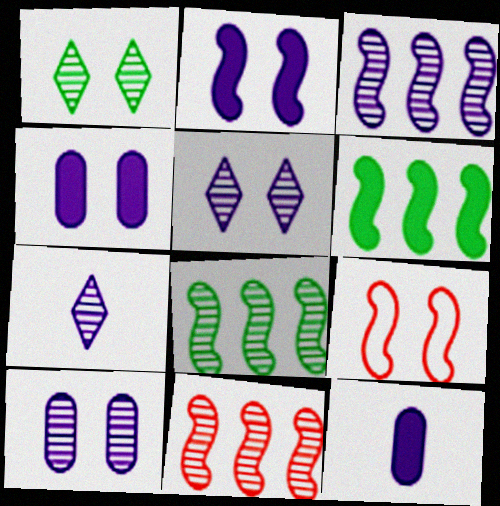[[1, 4, 9], 
[3, 7, 10], 
[3, 8, 11]]